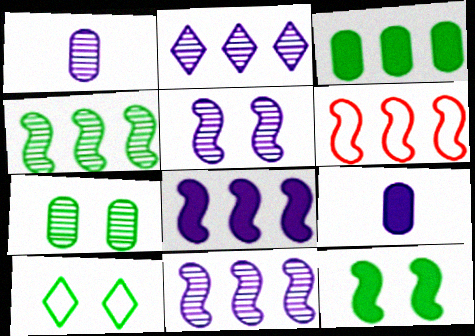[[1, 2, 5], 
[2, 3, 6], 
[4, 6, 8], 
[7, 10, 12]]